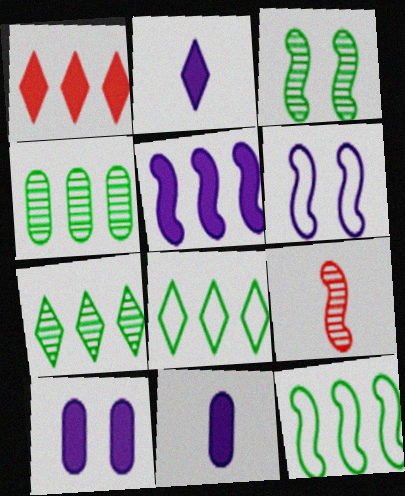[[2, 5, 10], 
[8, 9, 10]]